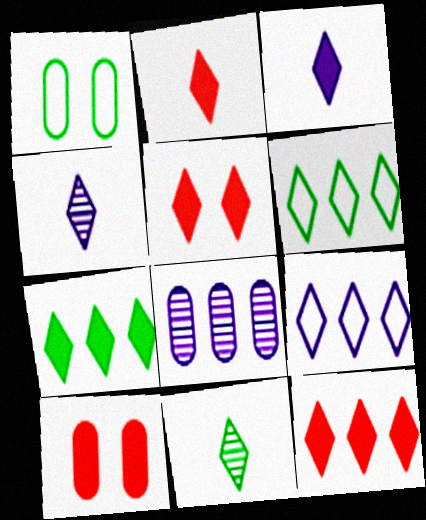[[2, 5, 12], 
[3, 5, 7], 
[4, 5, 6], 
[5, 9, 11]]